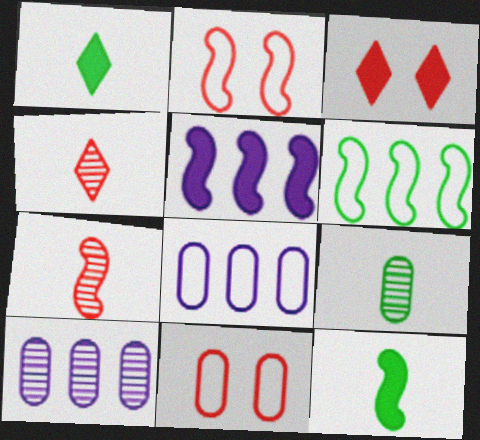[[1, 2, 10]]